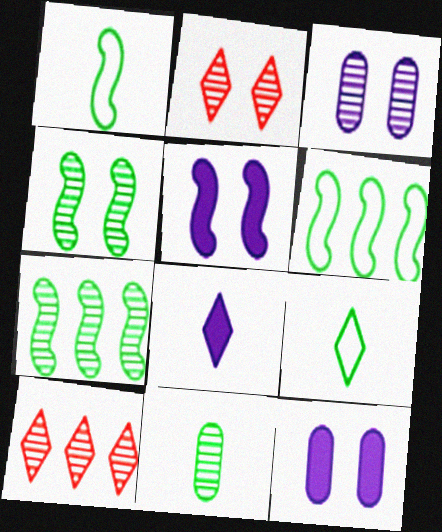[[1, 10, 12], 
[2, 3, 4]]